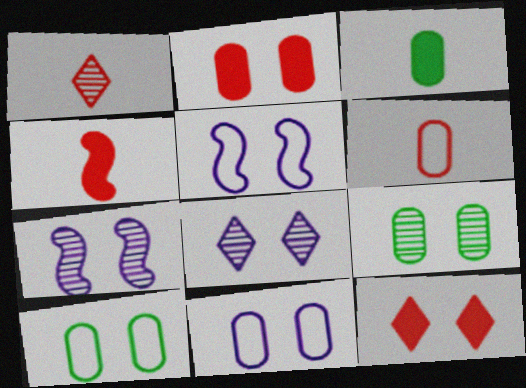[[1, 4, 6], 
[2, 9, 11], 
[5, 9, 12], 
[7, 10, 12]]